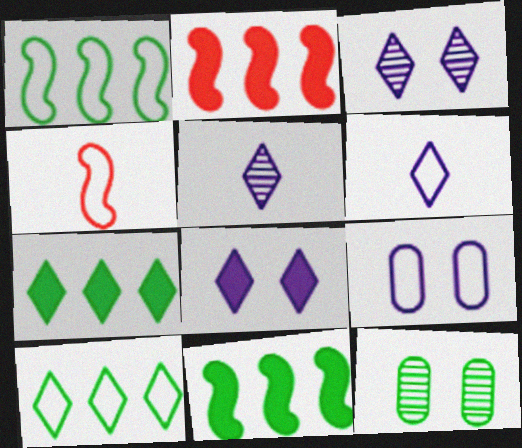[[2, 6, 12], 
[4, 9, 10]]